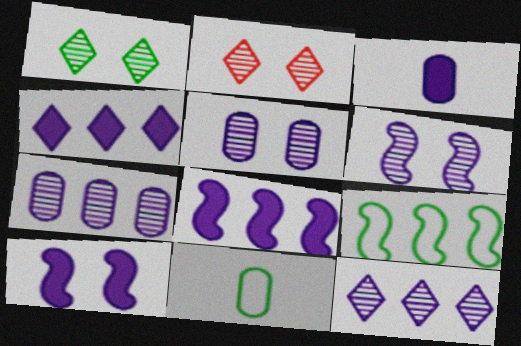[[2, 3, 9], 
[2, 8, 11], 
[3, 4, 10]]